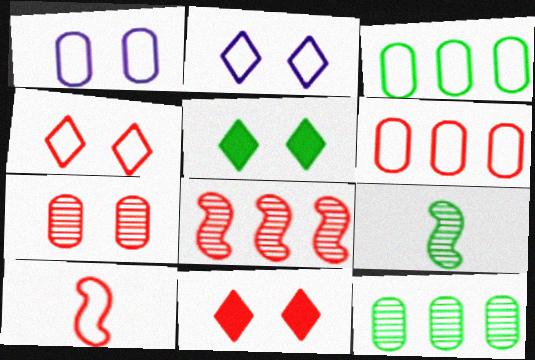[[2, 3, 10], 
[3, 5, 9], 
[4, 6, 10]]